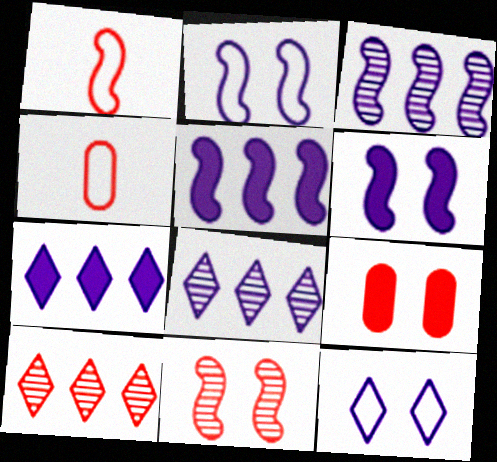[[1, 9, 10]]